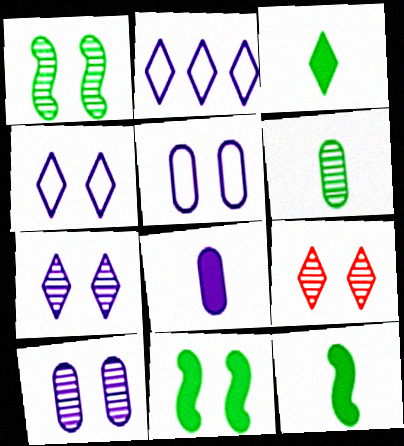[[1, 9, 10], 
[2, 3, 9], 
[5, 9, 11]]